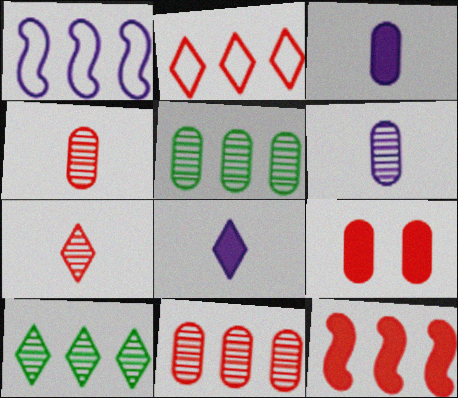[[2, 11, 12]]